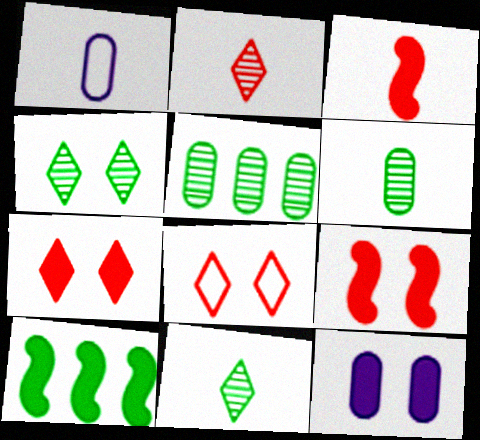[[1, 3, 11]]